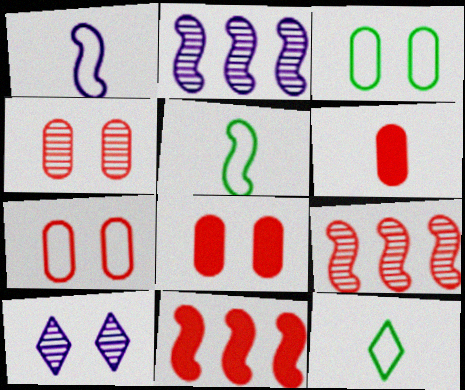[[2, 8, 12], 
[4, 7, 8]]